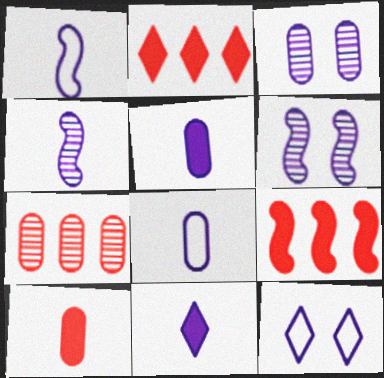[[4, 8, 11]]